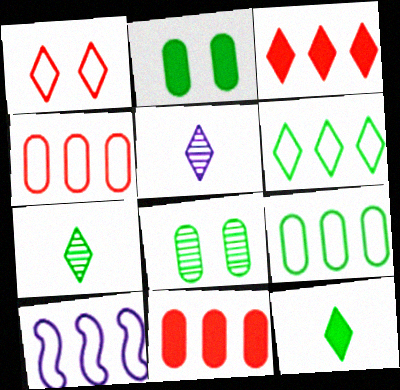[[4, 6, 10]]